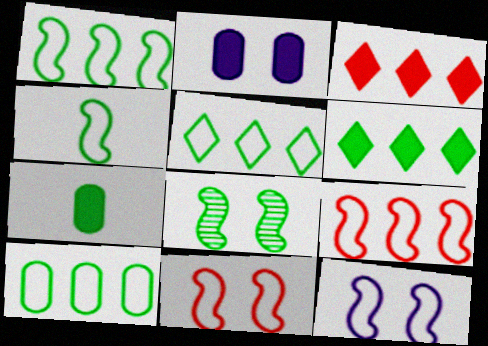[[1, 5, 10], 
[4, 9, 12], 
[5, 7, 8]]